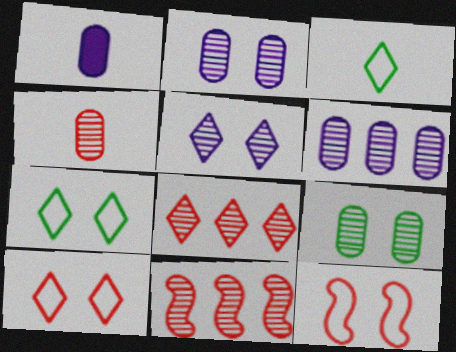[[1, 7, 11], 
[4, 6, 9]]